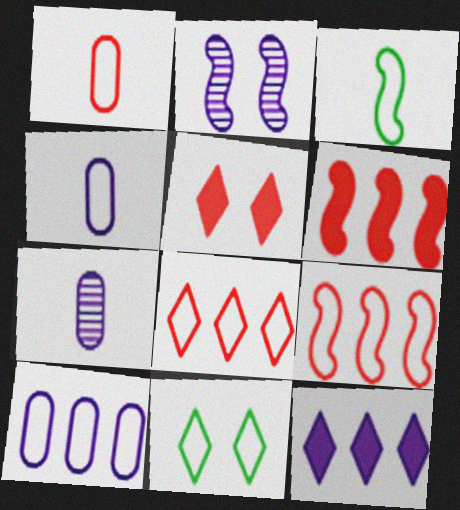[[2, 3, 6], 
[2, 4, 12], 
[4, 9, 11], 
[6, 7, 11]]